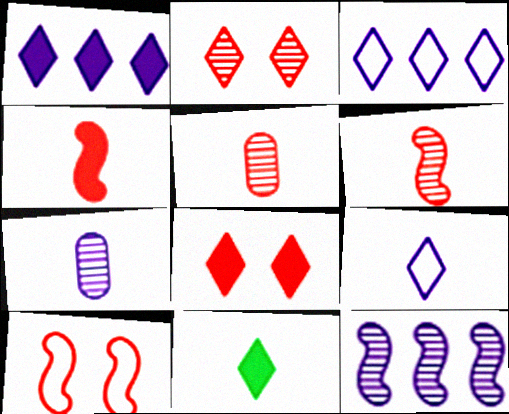[[1, 8, 11], 
[2, 3, 11]]